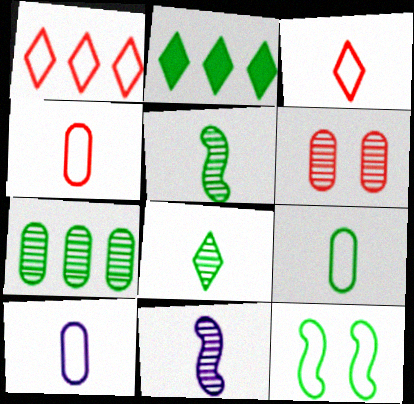[[1, 10, 12], 
[4, 9, 10]]